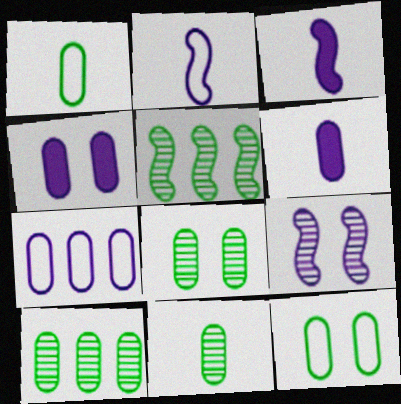[[8, 10, 11]]